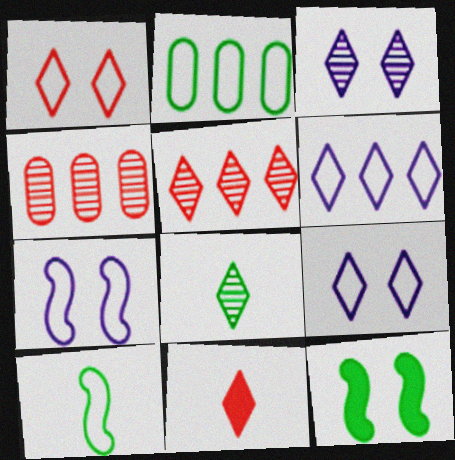[[1, 5, 11], 
[2, 8, 12], 
[3, 5, 8]]